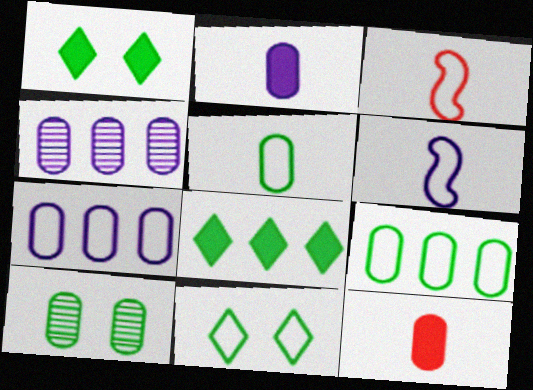[[1, 3, 4], 
[3, 7, 11], 
[7, 10, 12]]